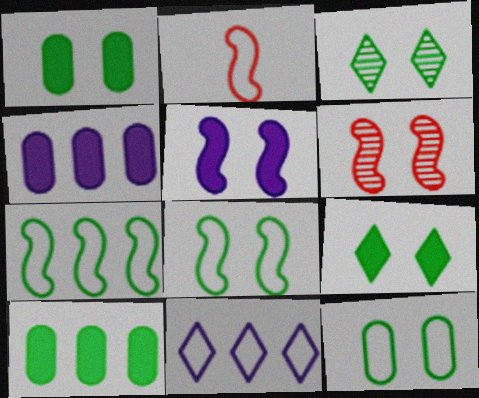[[1, 3, 8], 
[2, 3, 4], 
[2, 11, 12], 
[5, 6, 8]]